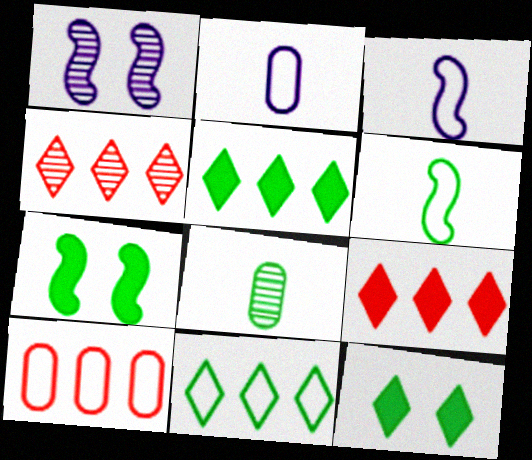[[1, 4, 8], 
[2, 4, 7], 
[7, 8, 11]]